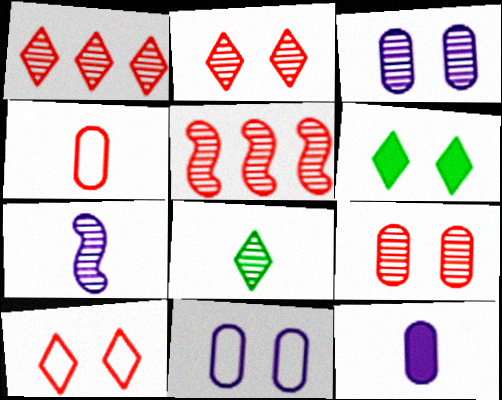[[3, 5, 8]]